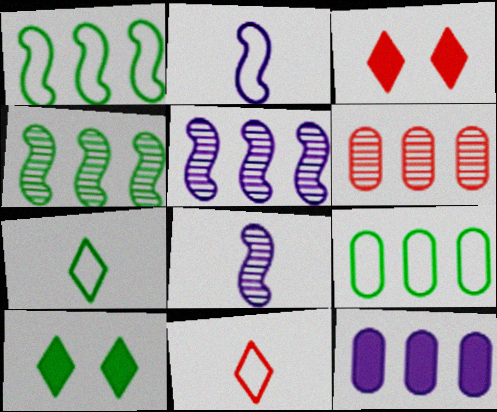[[2, 6, 10], 
[3, 8, 9], 
[6, 9, 12]]